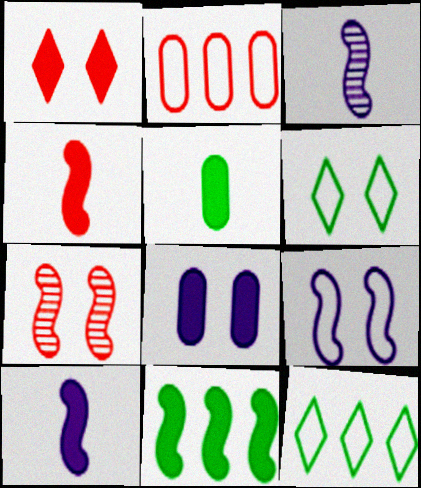[[6, 7, 8]]